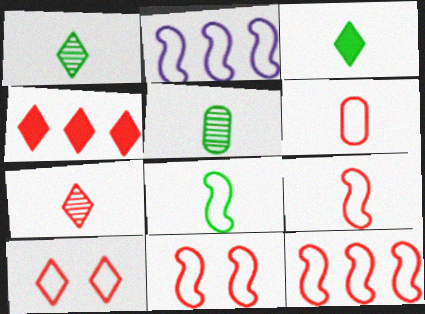[[2, 8, 11], 
[3, 5, 8], 
[4, 7, 10], 
[6, 10, 12], 
[9, 11, 12]]